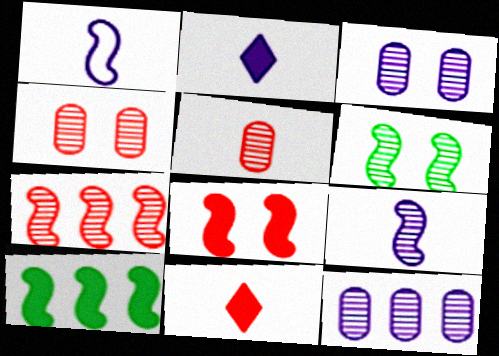[[6, 7, 9]]